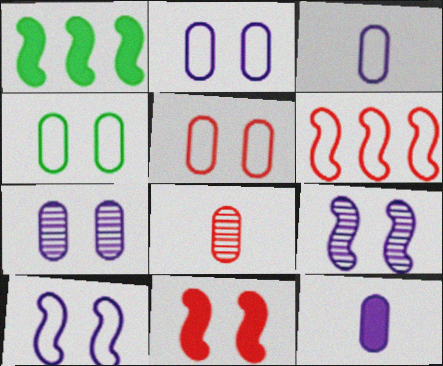[[2, 4, 5]]